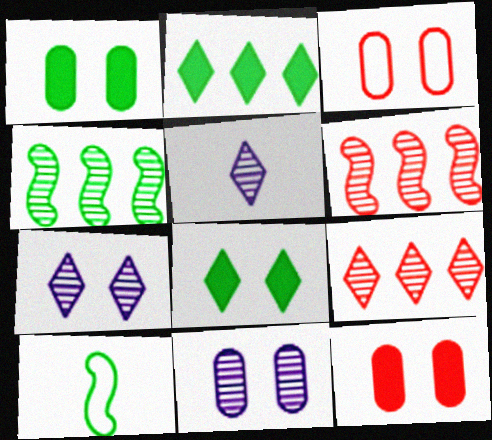[[1, 3, 11]]